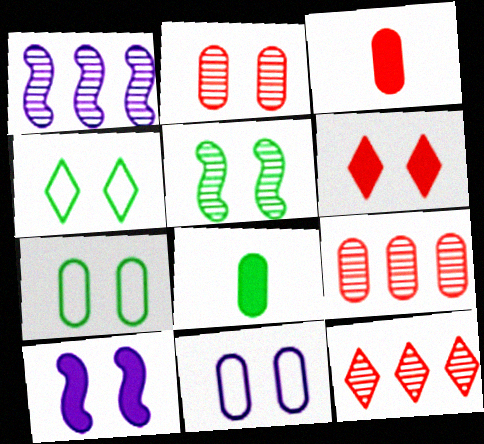[[1, 3, 4], 
[2, 4, 10], 
[5, 6, 11], 
[8, 9, 11]]